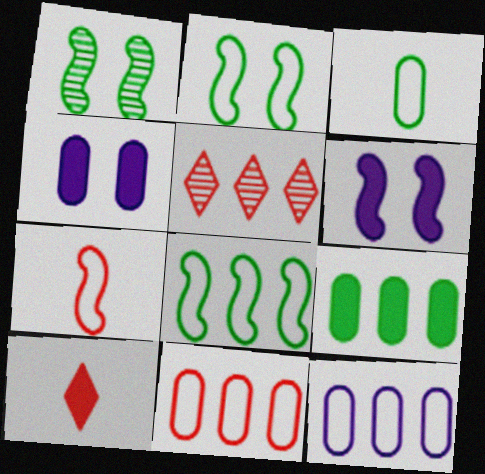[[1, 10, 12], 
[3, 5, 6], 
[6, 9, 10]]